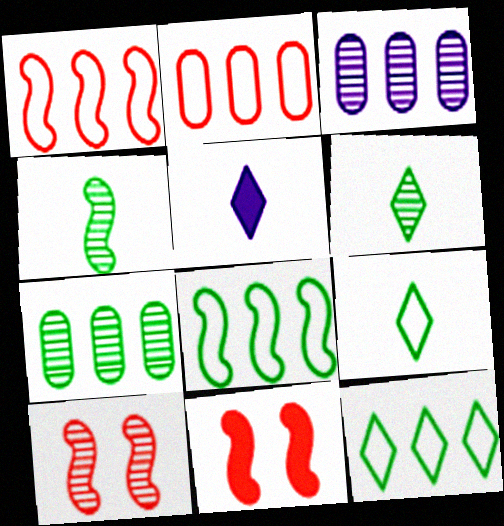[[3, 6, 10], 
[3, 9, 11]]